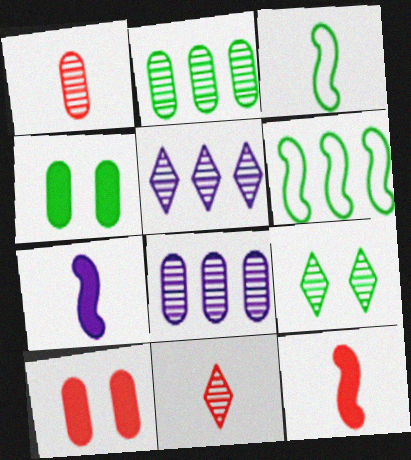[[3, 5, 10], 
[5, 9, 11]]